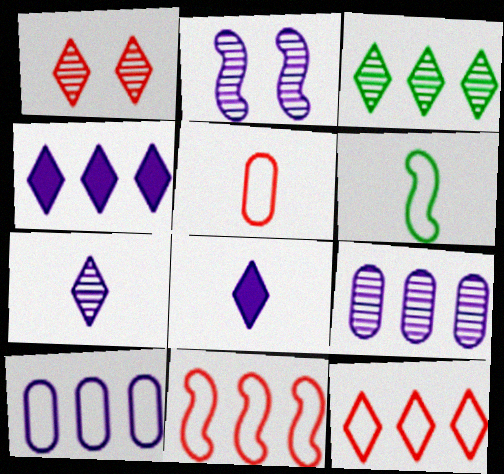[[1, 3, 7], 
[2, 7, 9], 
[2, 8, 10], 
[3, 4, 12]]